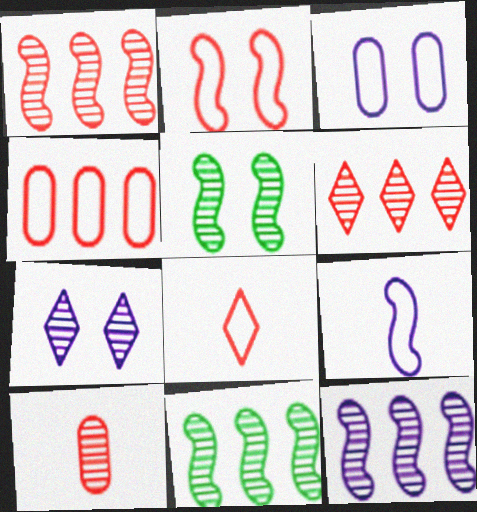[[1, 11, 12], 
[2, 4, 8], 
[7, 10, 11]]